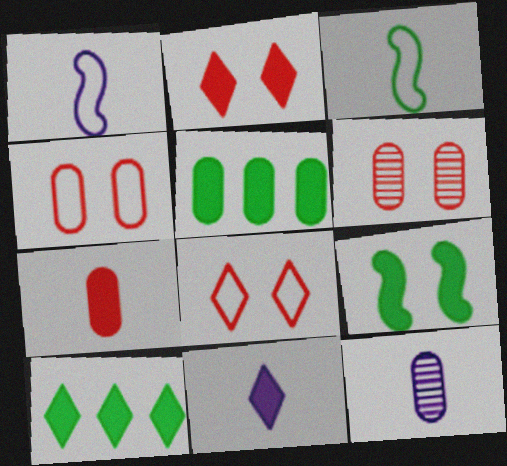[[1, 6, 10], 
[1, 11, 12], 
[2, 10, 11], 
[4, 5, 12]]